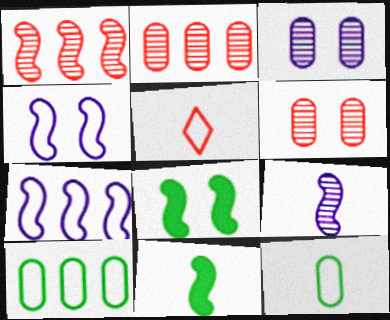[[1, 4, 11], 
[4, 5, 10]]